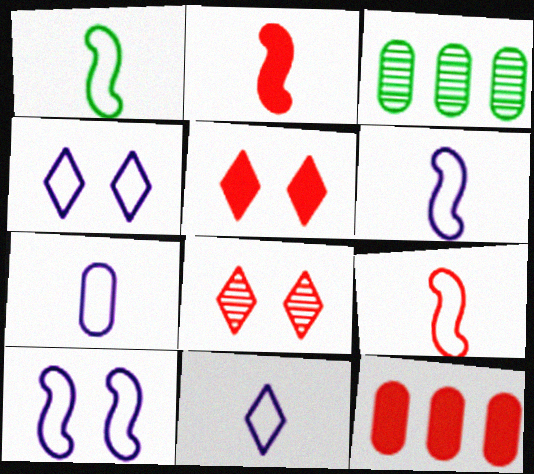[[1, 6, 9], 
[2, 3, 4], 
[2, 5, 12], 
[3, 5, 6], 
[6, 7, 11], 
[8, 9, 12]]